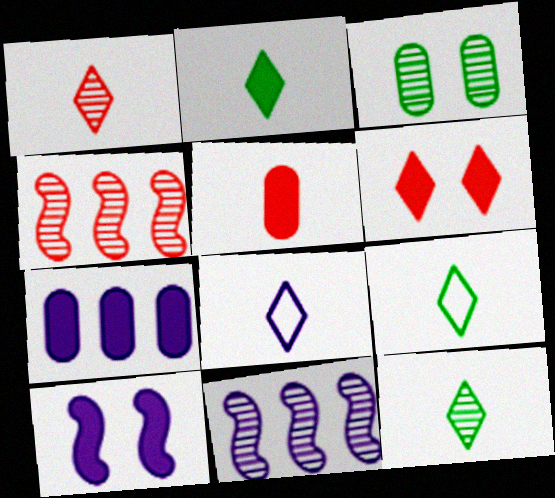[[1, 2, 8], 
[1, 3, 11], 
[2, 9, 12]]